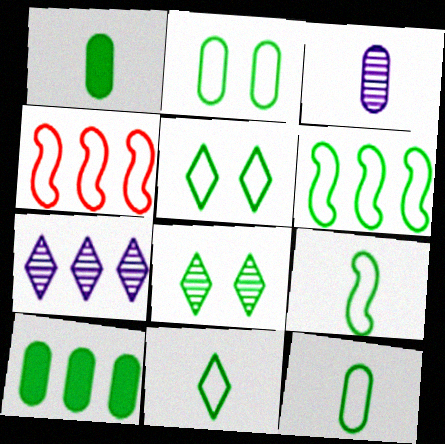[[1, 6, 8], 
[2, 6, 11], 
[4, 7, 10], 
[5, 6, 12], 
[8, 9, 10], 
[9, 11, 12]]